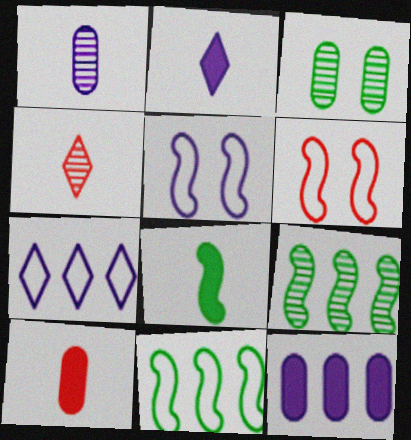[[2, 8, 10]]